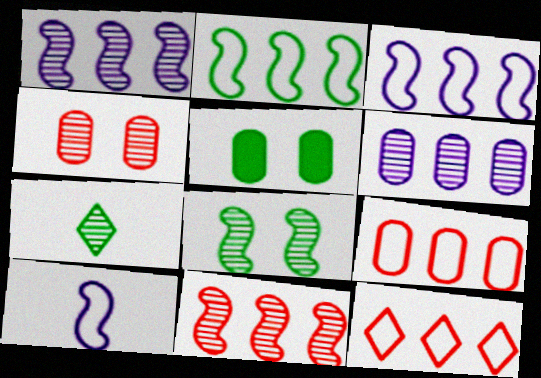[[1, 4, 7], 
[2, 5, 7]]